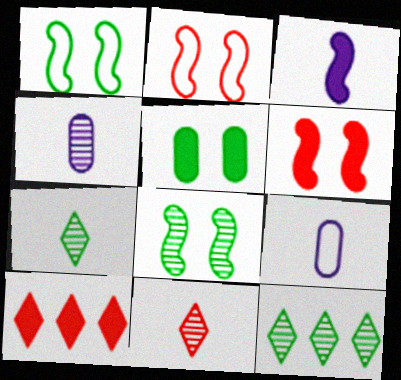[[1, 4, 10], 
[3, 5, 10], 
[6, 9, 12], 
[8, 9, 10]]